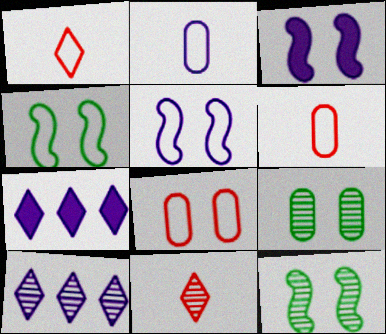[[2, 3, 10], 
[6, 7, 12]]